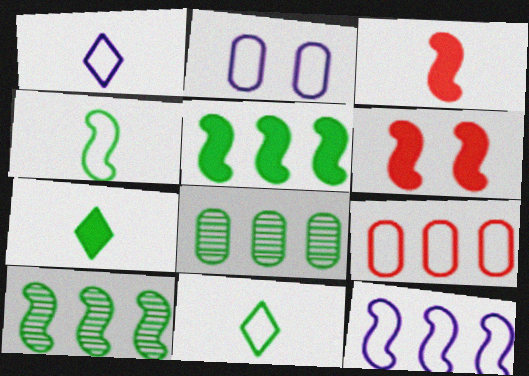[[1, 2, 12], 
[1, 6, 8]]